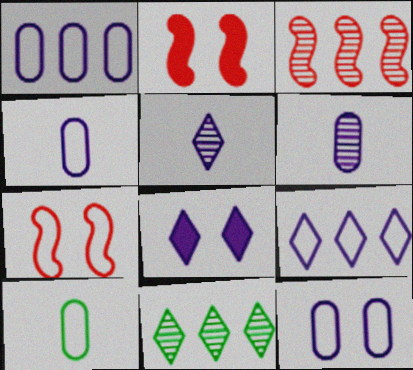[[1, 4, 12], 
[2, 4, 11], 
[3, 8, 10], 
[5, 8, 9], 
[7, 9, 10]]